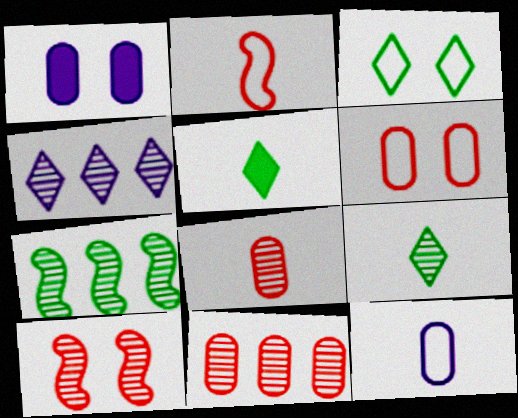[[1, 3, 10], 
[4, 7, 11]]